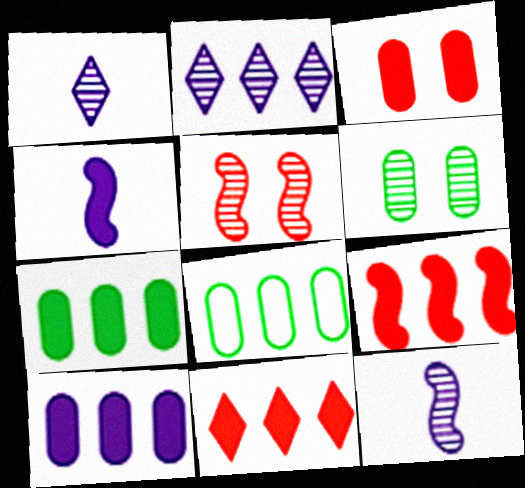[[2, 8, 9]]